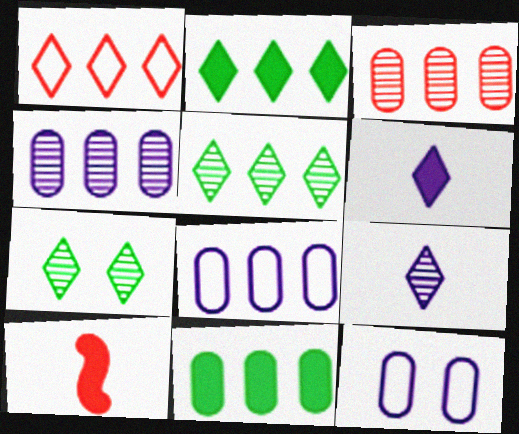[[1, 6, 7], 
[3, 8, 11], 
[5, 10, 12], 
[7, 8, 10]]